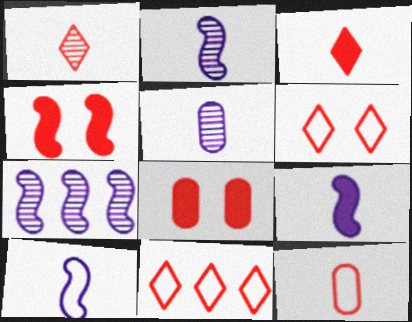[[2, 9, 10]]